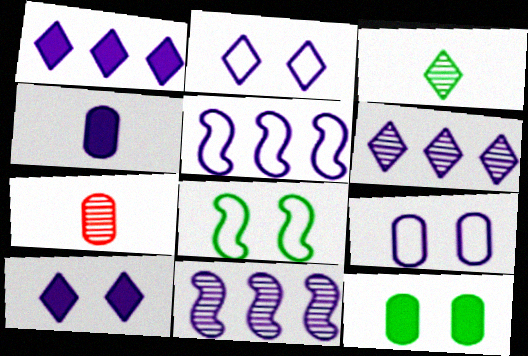[[1, 7, 8], 
[2, 4, 11]]